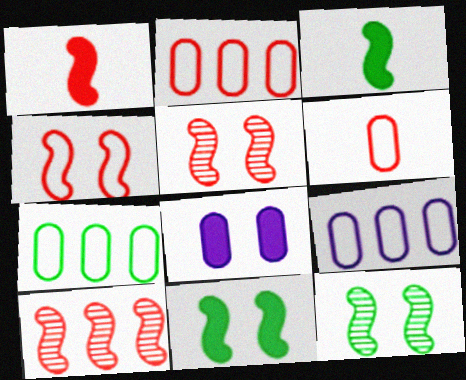[[1, 4, 10], 
[2, 7, 9]]